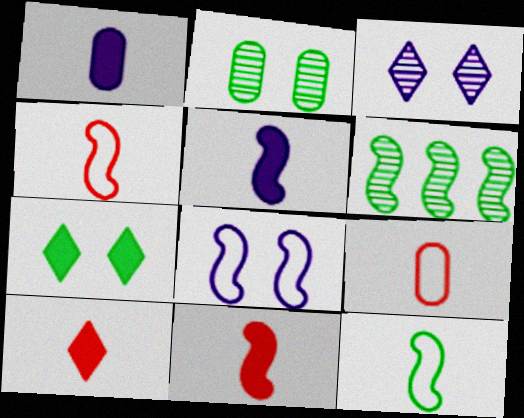[[6, 8, 11]]